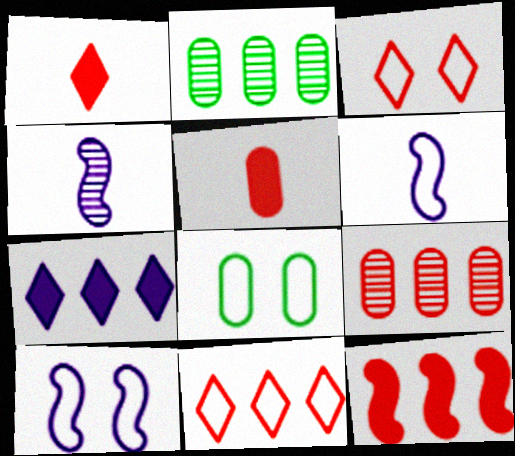[[1, 2, 10], 
[3, 8, 10], 
[6, 8, 11], 
[9, 11, 12]]